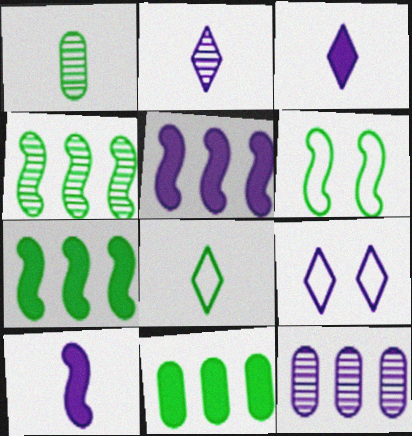[[9, 10, 12]]